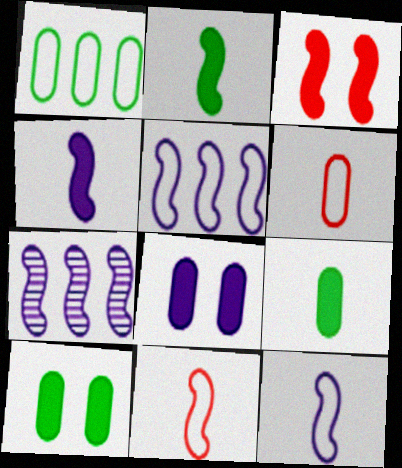[]